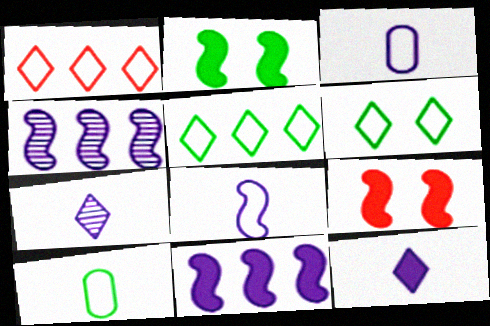[]